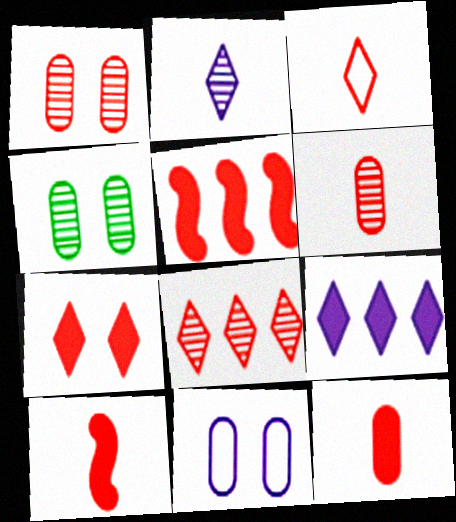[[1, 3, 5], 
[3, 6, 10], 
[3, 7, 8], 
[5, 7, 12]]